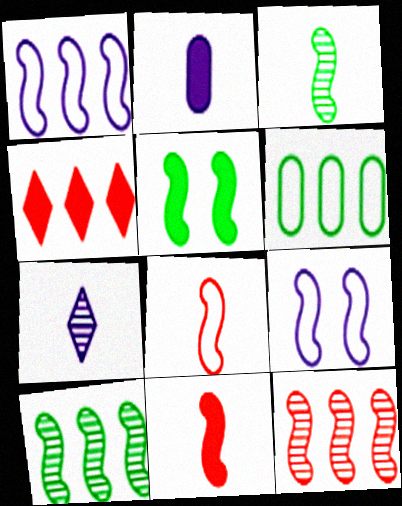[[2, 4, 5], 
[9, 10, 11]]